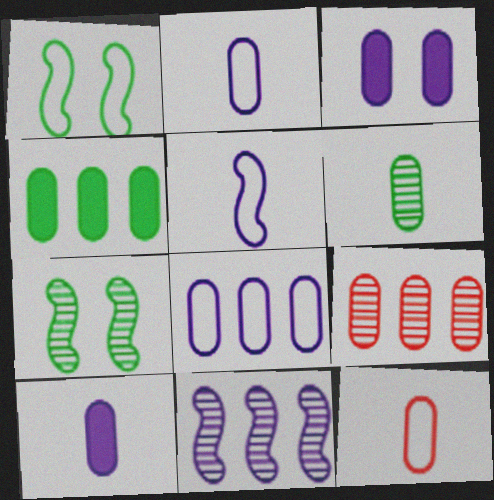[[4, 8, 9], 
[6, 10, 12]]